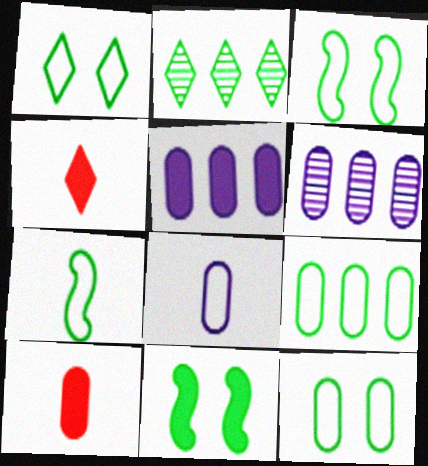[[1, 3, 12], 
[1, 7, 9], 
[3, 4, 6], 
[4, 5, 11], 
[6, 10, 12]]